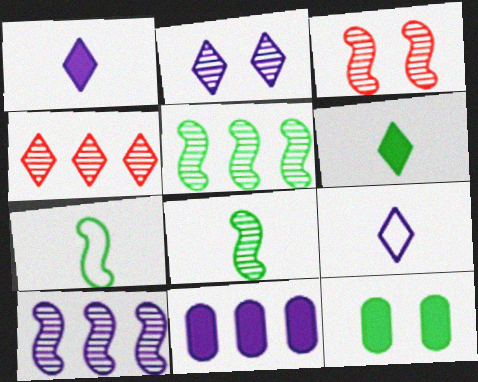[[3, 8, 10]]